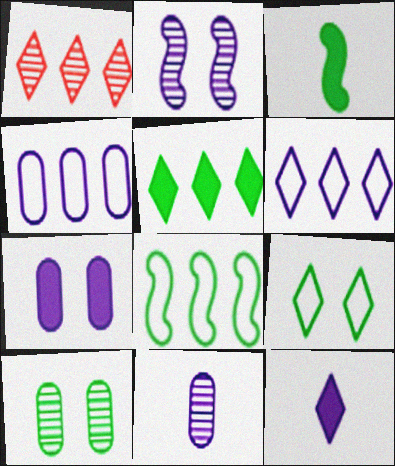[[1, 5, 6], 
[1, 9, 12], 
[2, 4, 12], 
[4, 7, 11]]